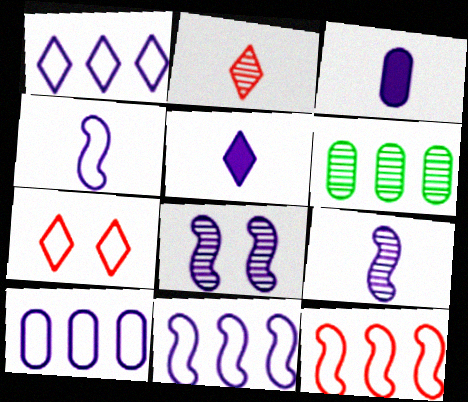[[1, 3, 8], 
[1, 10, 11], 
[2, 6, 8], 
[5, 8, 10]]